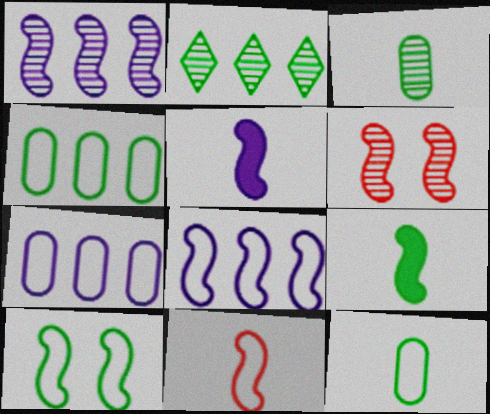[[6, 8, 9], 
[8, 10, 11]]